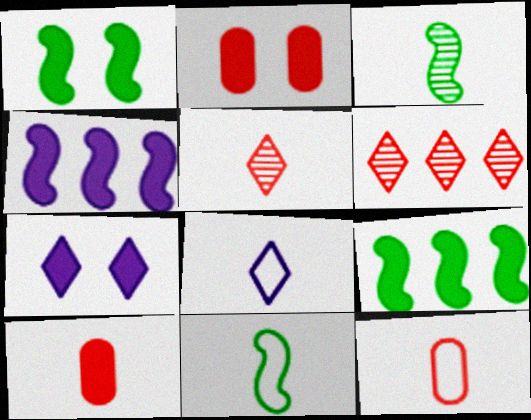[[1, 2, 7], 
[3, 8, 10], 
[7, 9, 10], 
[8, 11, 12]]